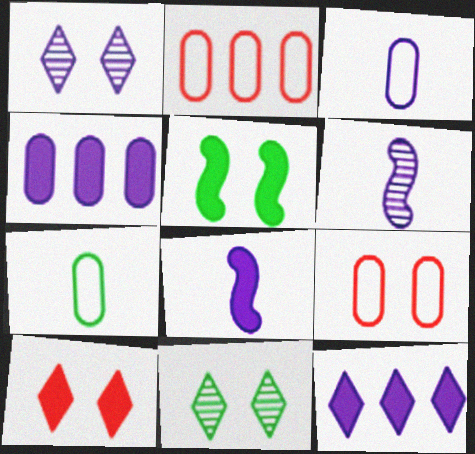[[1, 5, 9], 
[2, 8, 11]]